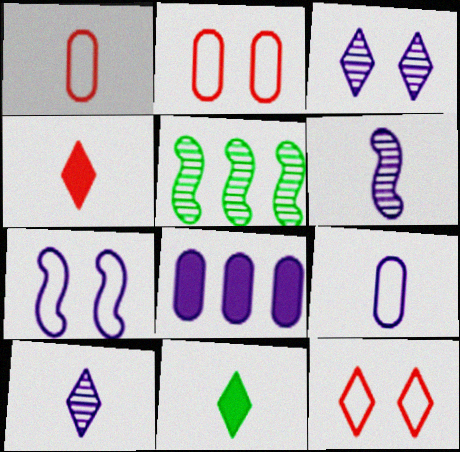[[1, 6, 11], 
[7, 8, 10]]